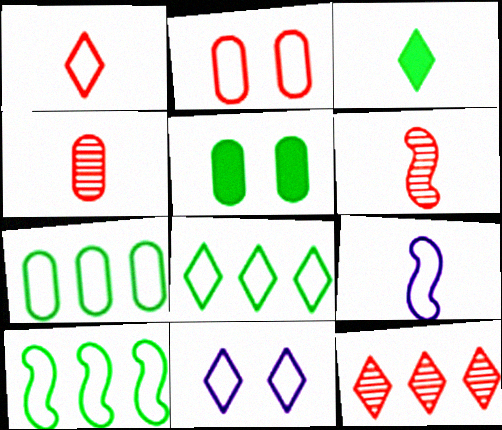[[1, 8, 11], 
[2, 8, 9], 
[3, 4, 9], 
[3, 11, 12], 
[5, 9, 12], 
[7, 8, 10]]